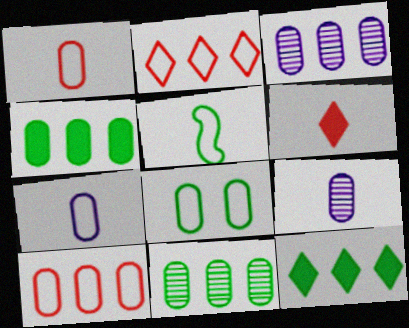[[3, 4, 10], 
[5, 6, 9], 
[7, 8, 10]]